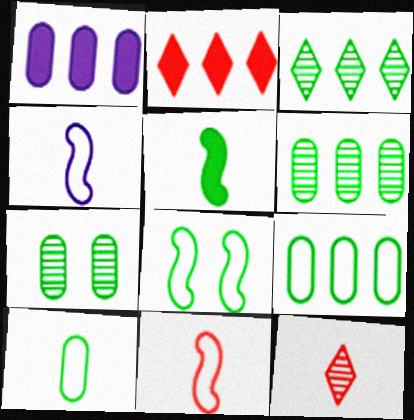[[1, 8, 12], 
[2, 4, 7]]